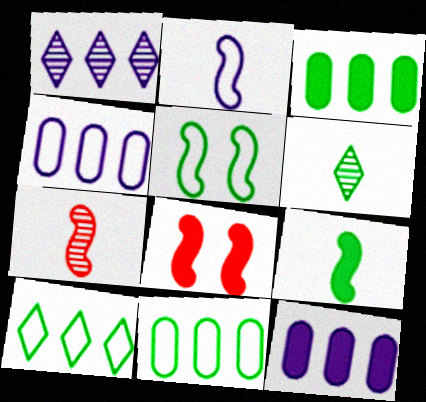[[2, 7, 9], 
[3, 5, 6], 
[4, 6, 8]]